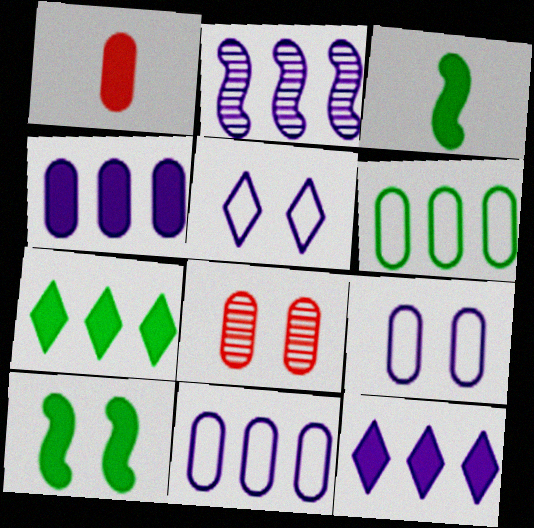[[1, 10, 12], 
[2, 11, 12], 
[5, 8, 10]]